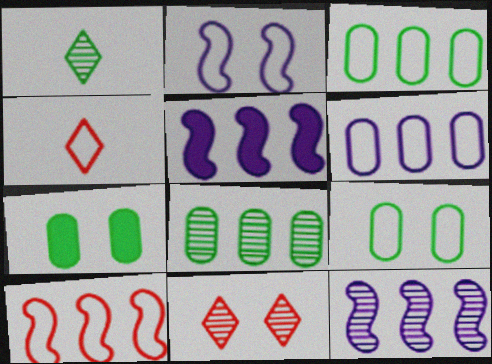[[2, 3, 4], 
[2, 7, 11], 
[4, 7, 12]]